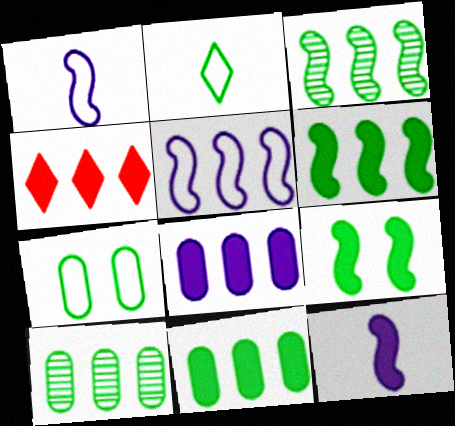[[2, 9, 10], 
[4, 5, 10], 
[4, 6, 8]]